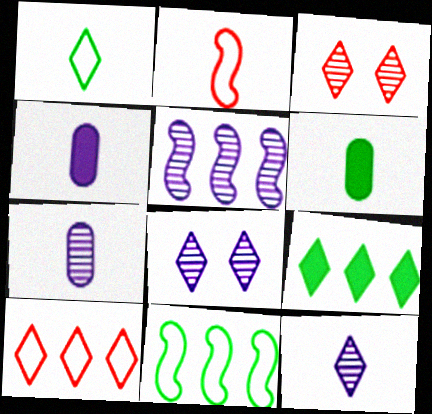[[2, 6, 12], 
[3, 4, 11], 
[5, 7, 8]]